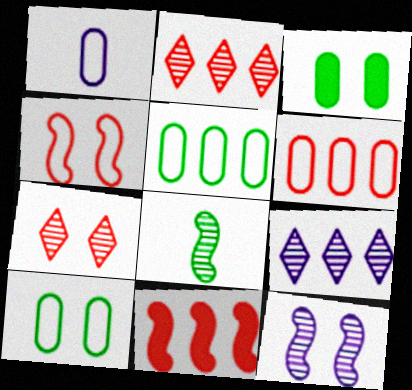[[1, 6, 10], 
[2, 6, 11], 
[5, 9, 11]]